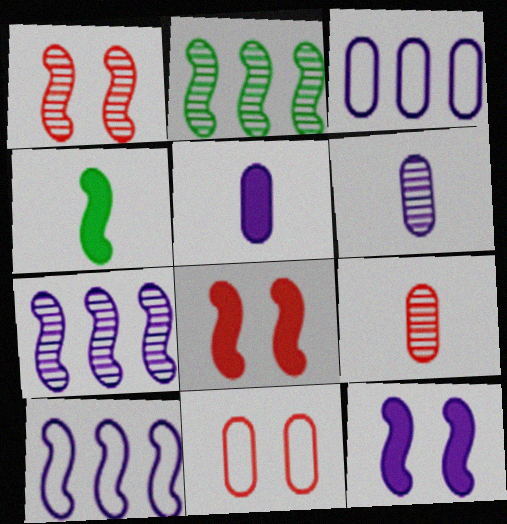[[1, 4, 10]]